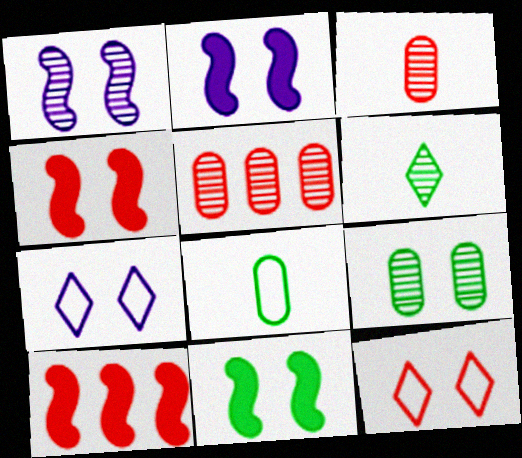[[1, 5, 6], 
[2, 4, 11], 
[2, 9, 12], 
[3, 10, 12], 
[4, 7, 9]]